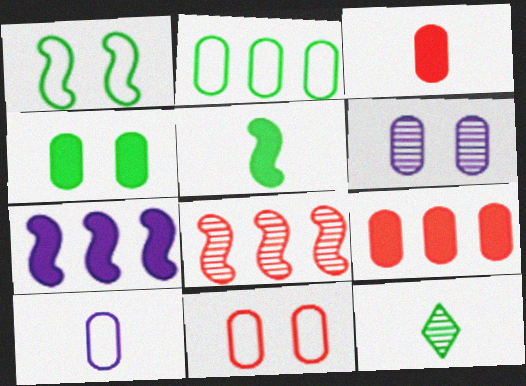[[2, 3, 6], 
[2, 10, 11], 
[4, 6, 11], 
[6, 8, 12], 
[7, 11, 12]]